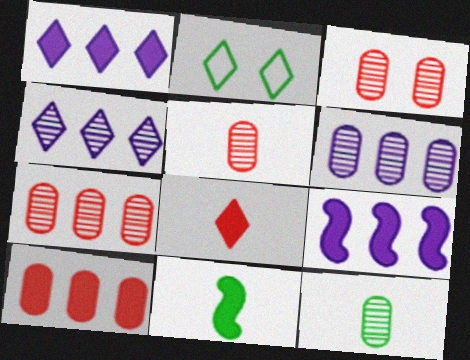[[2, 4, 8], 
[2, 5, 9], 
[3, 5, 7], 
[3, 6, 12]]